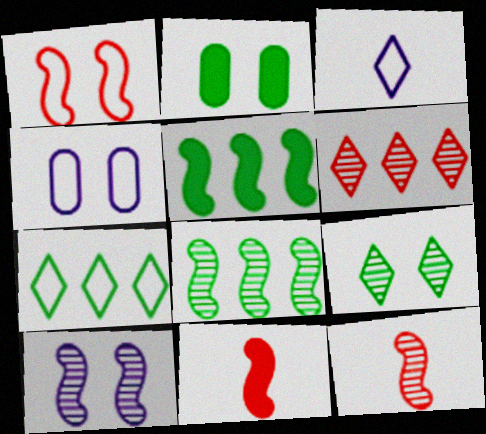[[8, 10, 12]]